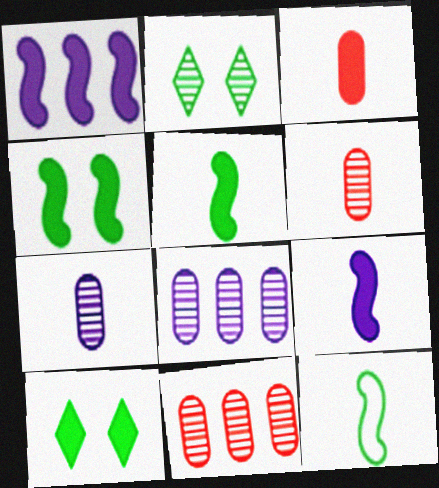[[1, 3, 10]]